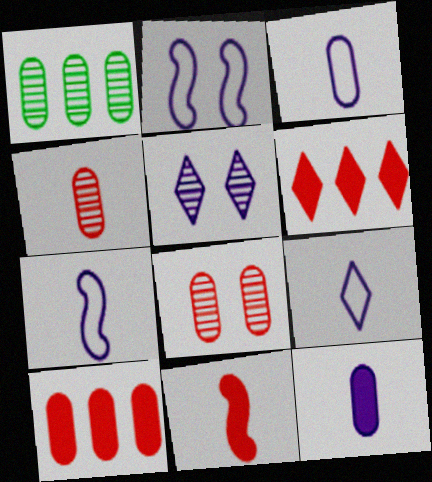[[3, 7, 9]]